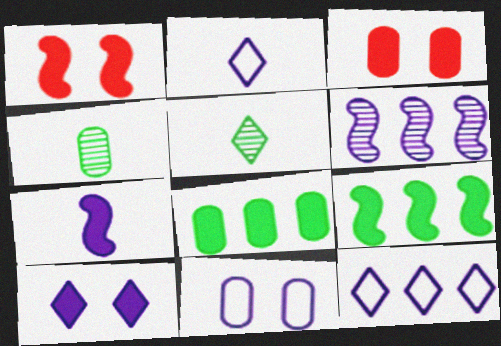[[1, 4, 12], 
[1, 7, 9]]